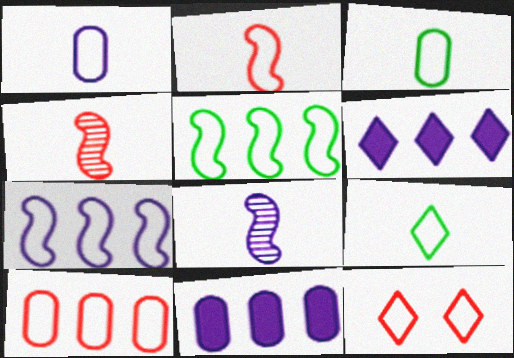[[1, 2, 9], 
[1, 5, 12], 
[2, 10, 12], 
[3, 7, 12]]